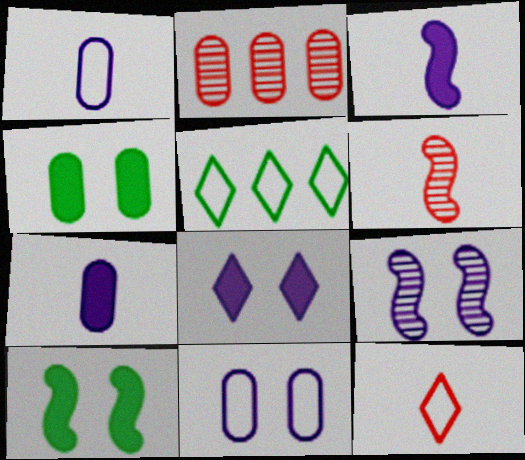[[1, 2, 4], 
[8, 9, 11]]